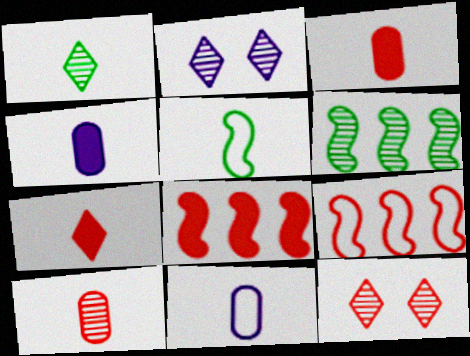[[2, 6, 10], 
[3, 9, 12]]